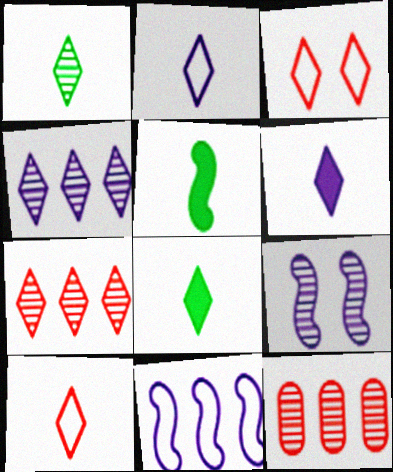[[1, 6, 10], 
[1, 9, 12], 
[3, 4, 8]]